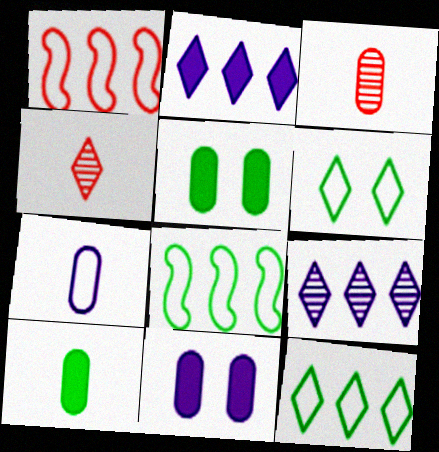[[1, 6, 7], 
[2, 4, 6], 
[3, 7, 10], 
[4, 8, 11]]